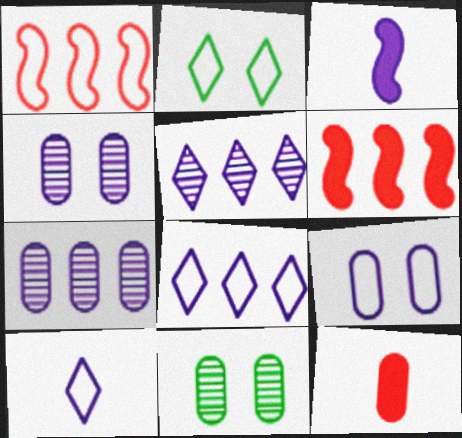[[3, 4, 8], 
[3, 5, 9], 
[6, 10, 11]]